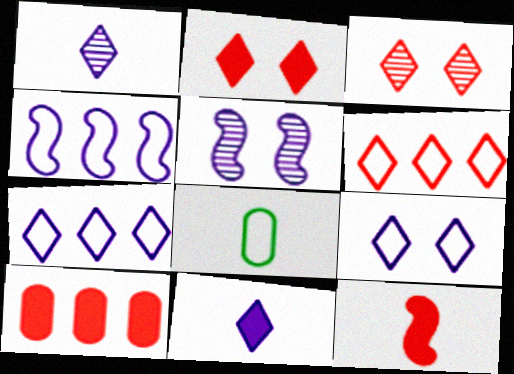[[1, 8, 12], 
[2, 10, 12]]